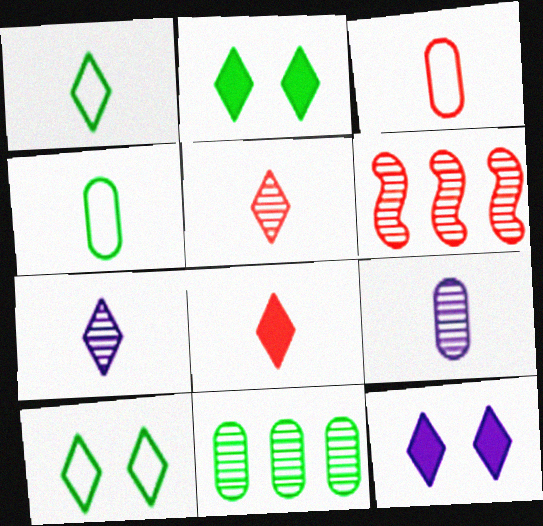[[1, 7, 8], 
[4, 6, 12]]